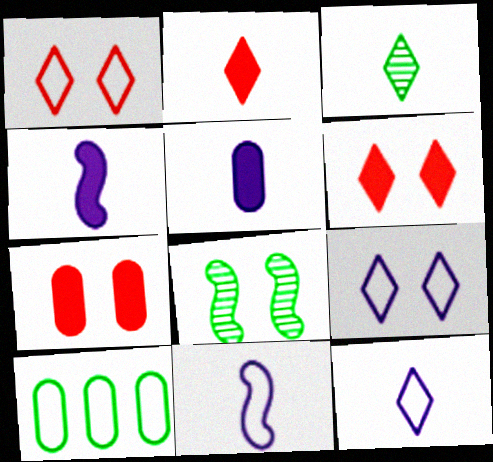[[1, 10, 11], 
[2, 3, 12], 
[7, 8, 9]]